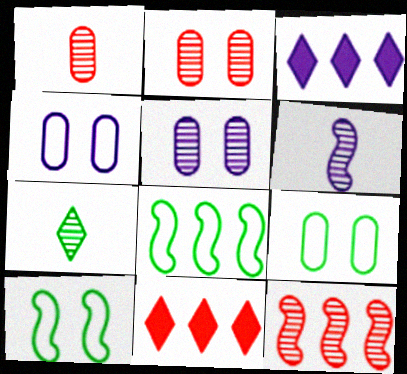[[1, 3, 10], 
[1, 6, 7], 
[3, 4, 6], 
[5, 7, 12], 
[6, 9, 11]]